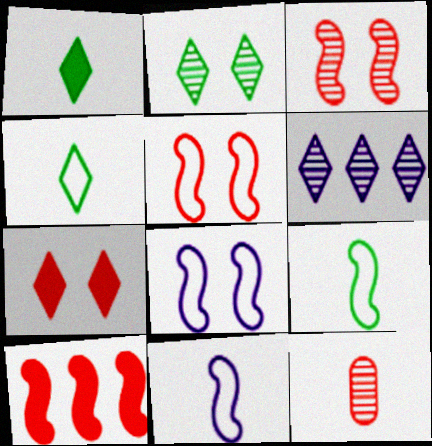[[1, 11, 12], 
[4, 6, 7]]